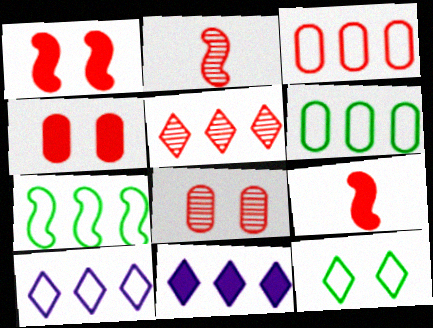[[2, 5, 8], 
[3, 7, 10]]